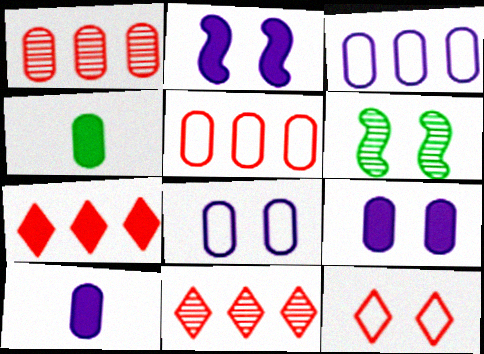[[1, 4, 8], 
[2, 4, 7], 
[6, 9, 12]]